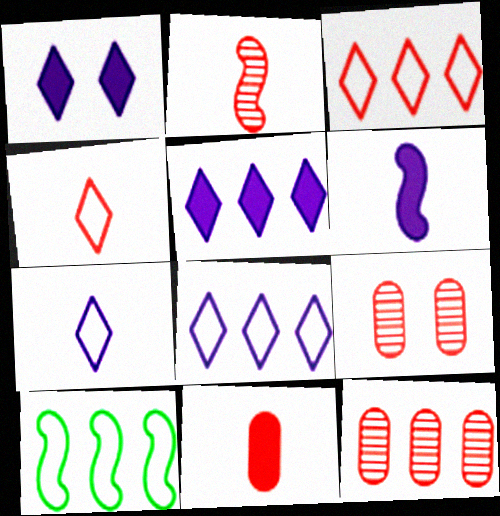[[2, 4, 11], 
[5, 10, 12]]